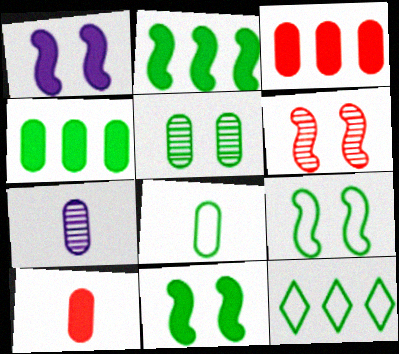[[1, 6, 9], 
[4, 5, 8], 
[7, 8, 10], 
[8, 9, 12]]